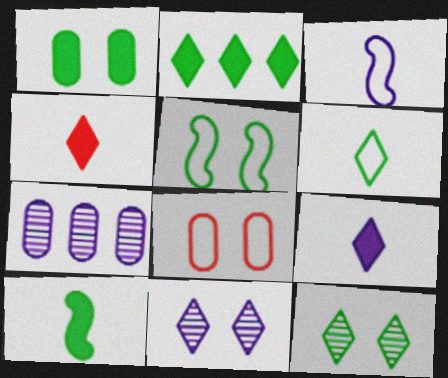[[1, 2, 10], 
[1, 5, 12], 
[2, 6, 12], 
[4, 5, 7]]